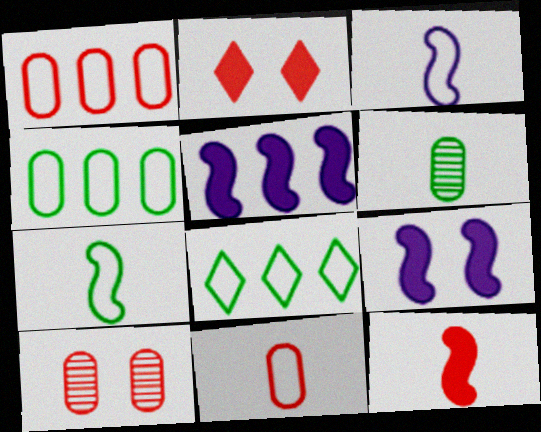[]